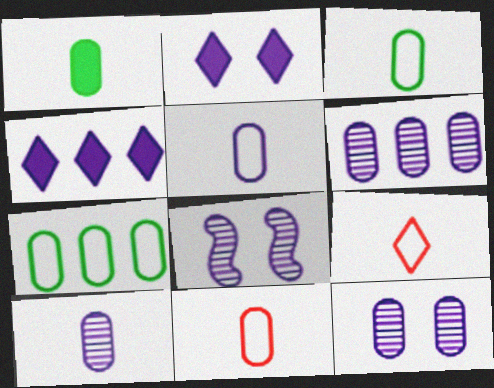[[1, 10, 11], 
[3, 5, 11], 
[4, 5, 8], 
[6, 10, 12]]